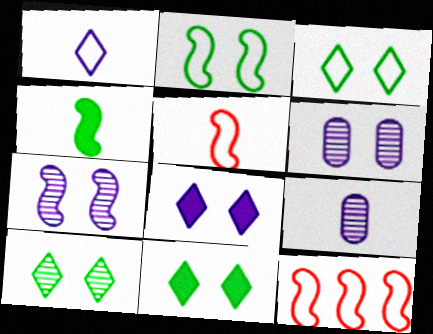[[3, 10, 11], 
[4, 7, 12], 
[9, 11, 12]]